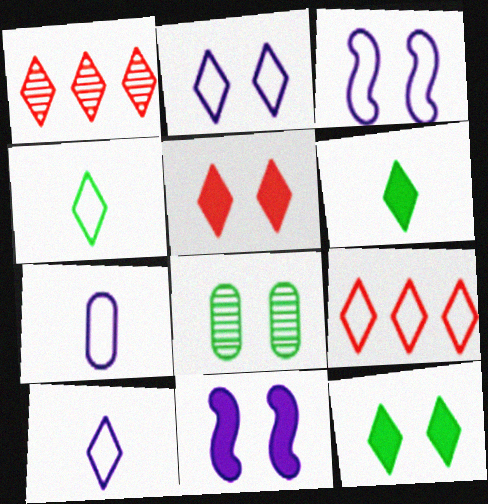[[1, 2, 6], 
[1, 10, 12], 
[2, 4, 9], 
[3, 5, 8]]